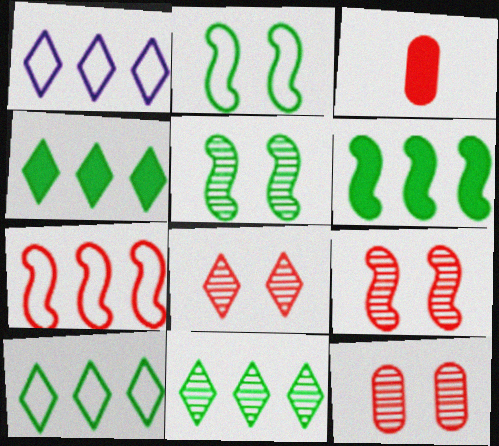[[1, 3, 5], 
[3, 7, 8], 
[4, 10, 11], 
[8, 9, 12]]